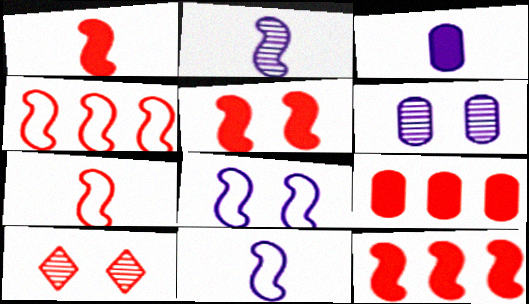[[1, 5, 12], 
[7, 9, 10]]